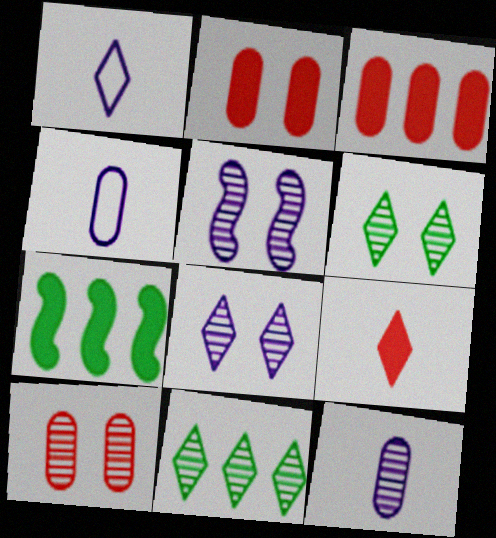[[1, 7, 10], 
[5, 6, 10]]